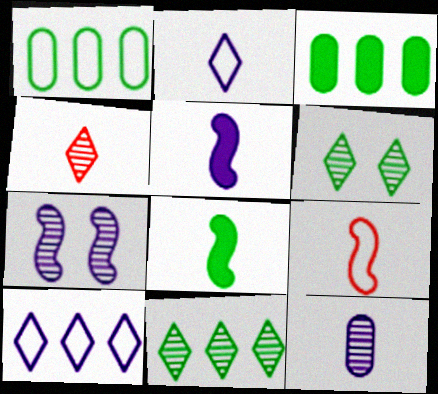[[1, 6, 8], 
[2, 5, 12]]